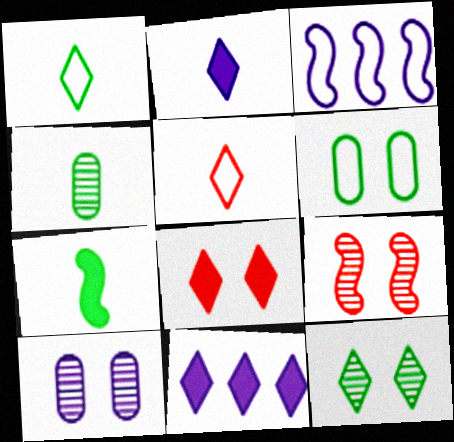[[1, 4, 7], 
[2, 3, 10], 
[3, 4, 8], 
[3, 5, 6], 
[3, 7, 9], 
[5, 11, 12], 
[9, 10, 12]]